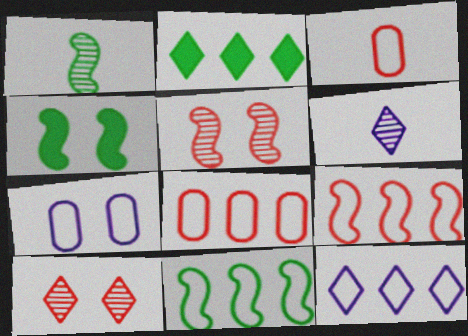[[1, 4, 11], 
[4, 6, 8], 
[4, 7, 10], 
[8, 11, 12]]